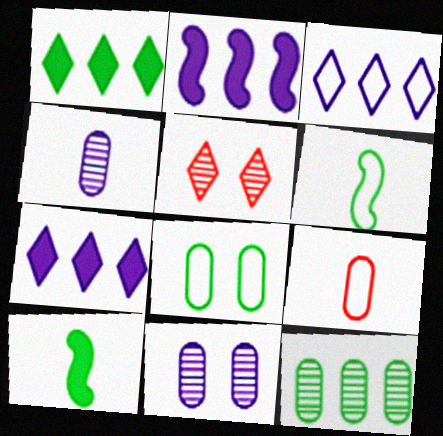[]